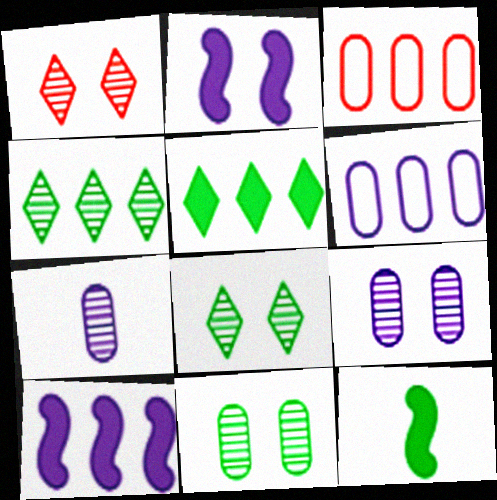[[1, 6, 12], 
[3, 4, 10]]